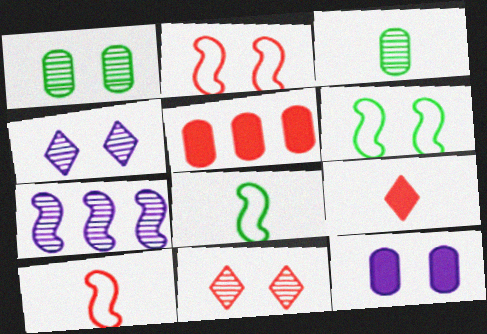[[3, 7, 11], 
[4, 5, 8], 
[5, 10, 11], 
[6, 11, 12]]